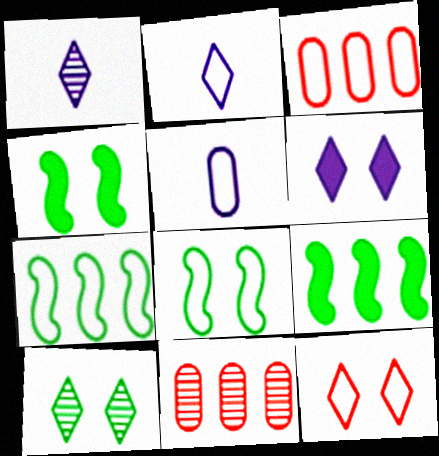[[1, 3, 4], 
[2, 3, 8], 
[2, 4, 11], 
[5, 7, 12], 
[6, 10, 12]]